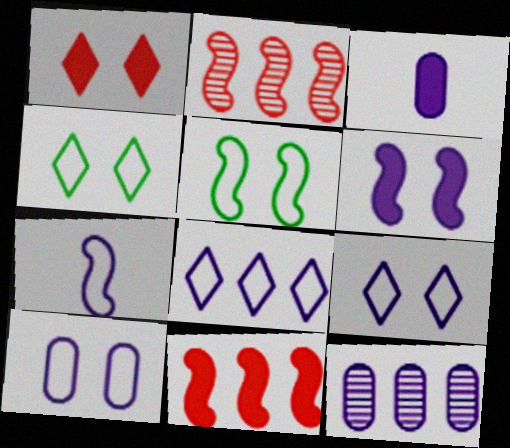[[2, 3, 4], 
[3, 10, 12], 
[7, 8, 10]]